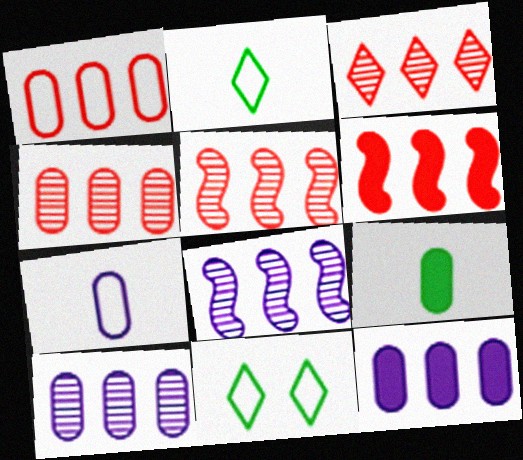[[1, 3, 6], 
[3, 4, 5]]